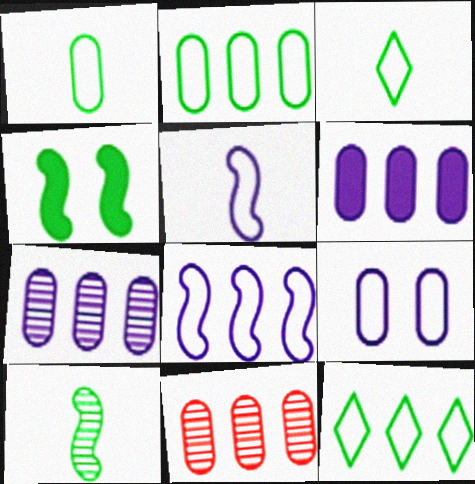[[2, 6, 11]]